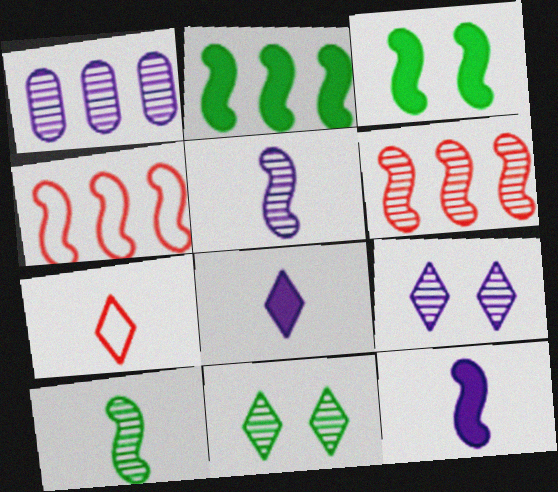[[1, 3, 7], 
[1, 5, 9], 
[3, 4, 5]]